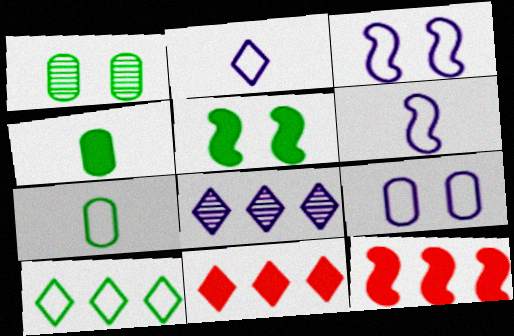[[1, 2, 12], 
[1, 6, 11], 
[8, 10, 11]]